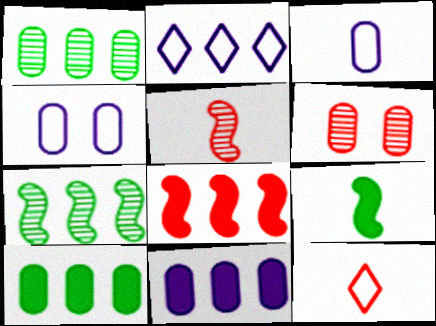[[1, 2, 8], 
[2, 6, 9], 
[3, 6, 10], 
[6, 8, 12]]